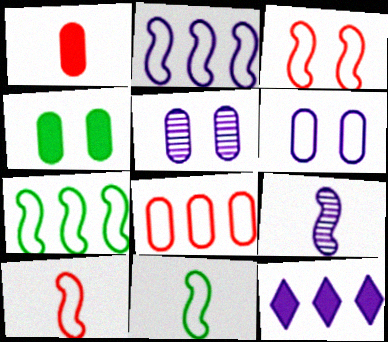[[2, 3, 11], 
[6, 9, 12]]